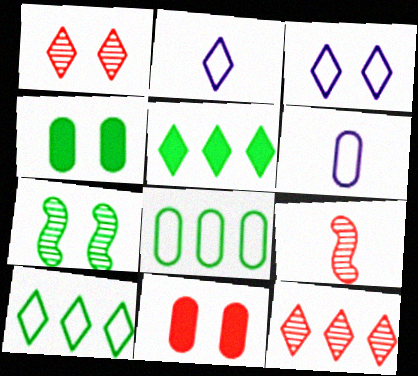[[1, 2, 5], 
[3, 7, 11]]